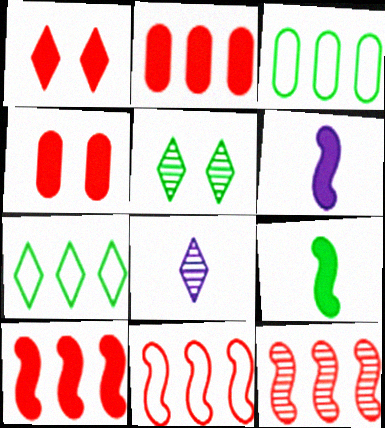[[1, 7, 8], 
[3, 5, 9], 
[10, 11, 12]]